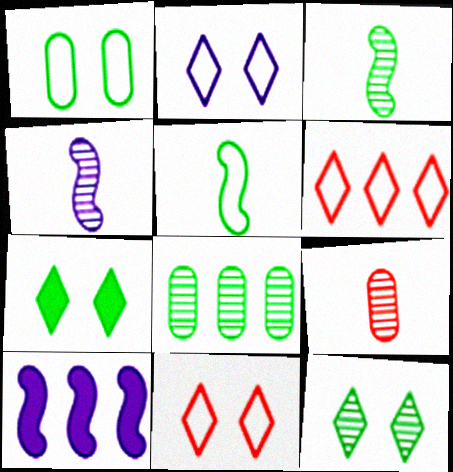[[3, 8, 12], 
[5, 7, 8], 
[6, 8, 10]]